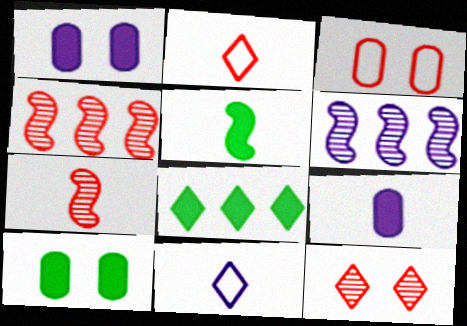[[1, 6, 11], 
[2, 6, 10], 
[4, 10, 11], 
[5, 8, 10], 
[8, 11, 12]]